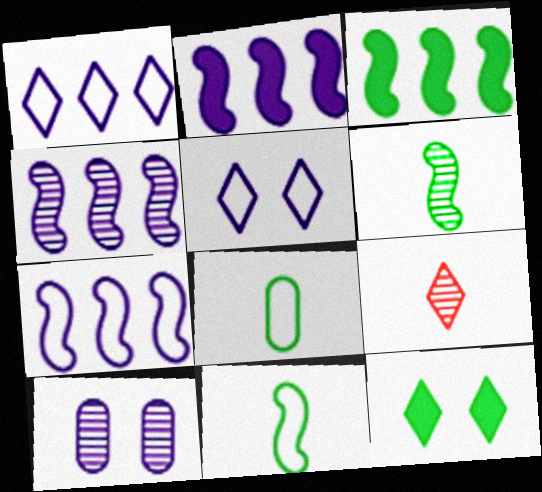[[1, 9, 12], 
[2, 4, 7]]